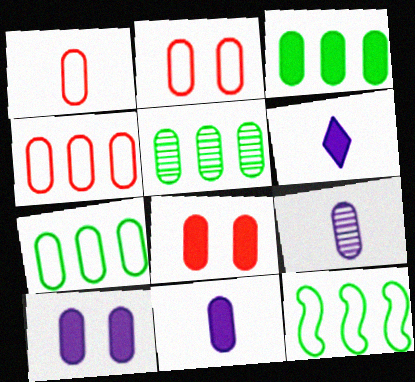[[1, 2, 4], 
[1, 5, 10], 
[2, 3, 9], 
[2, 5, 11], 
[3, 5, 7], 
[3, 8, 11], 
[7, 8, 9]]